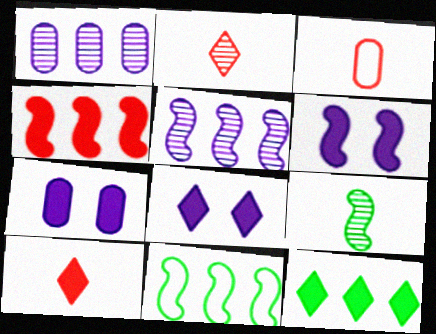[[2, 7, 11], 
[4, 5, 11], 
[6, 7, 8], 
[8, 10, 12]]